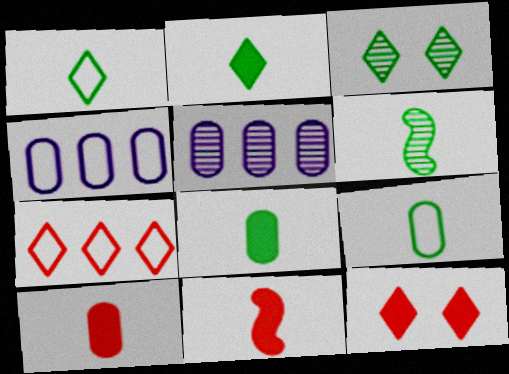[[1, 6, 8], 
[2, 6, 9], 
[3, 4, 11], 
[4, 6, 12]]